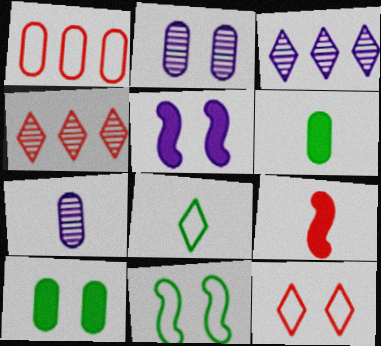[[1, 2, 6], 
[1, 7, 10], 
[7, 8, 9]]